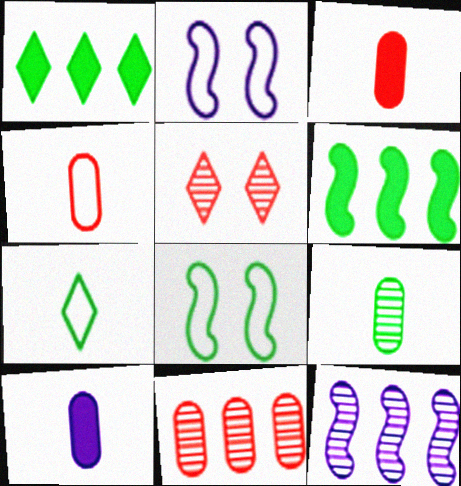[[1, 8, 9], 
[4, 9, 10], 
[5, 9, 12]]